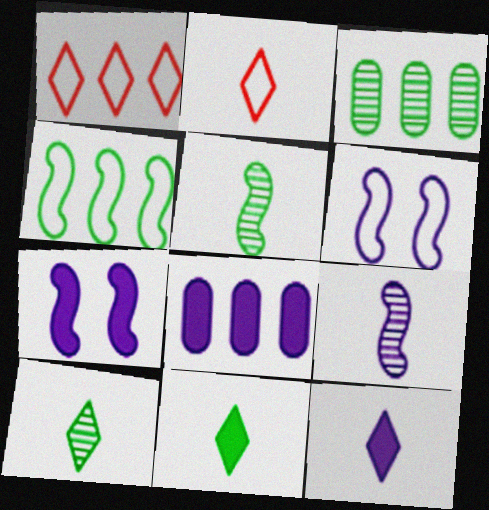[[2, 3, 7], 
[2, 10, 12], 
[7, 8, 12]]